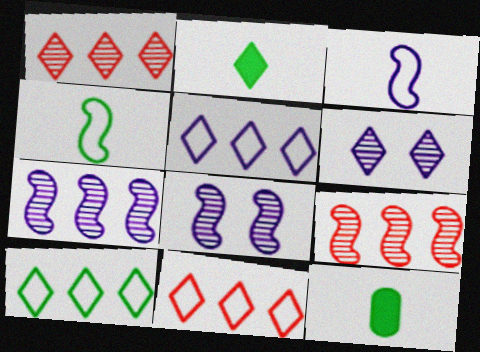[[2, 6, 11], 
[5, 10, 11], 
[8, 11, 12]]